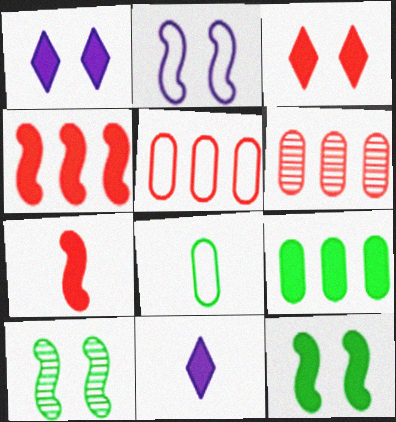[[1, 7, 9], 
[5, 10, 11]]